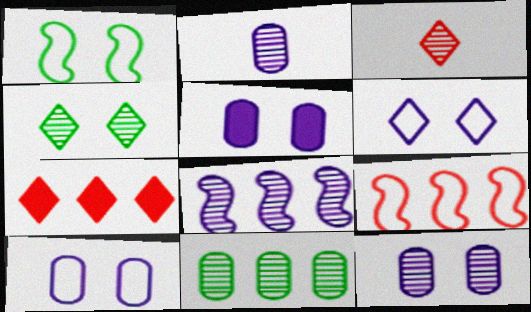[[1, 2, 7], 
[5, 10, 12]]